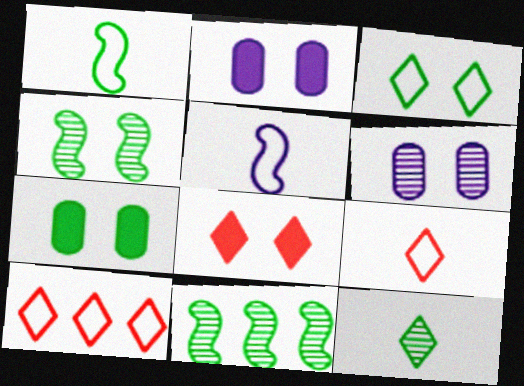[[2, 9, 11], 
[3, 4, 7]]